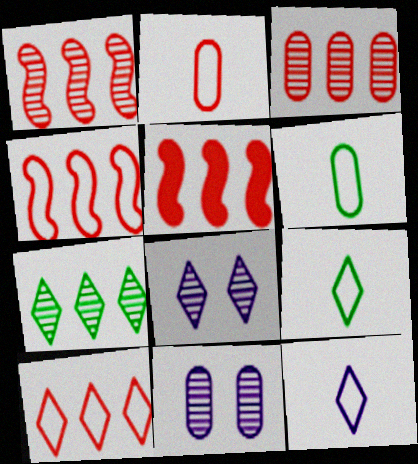[[1, 4, 5], 
[3, 5, 10], 
[5, 6, 8], 
[5, 9, 11]]